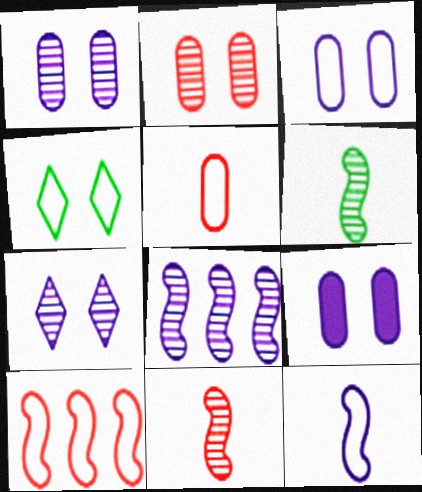[[1, 3, 9]]